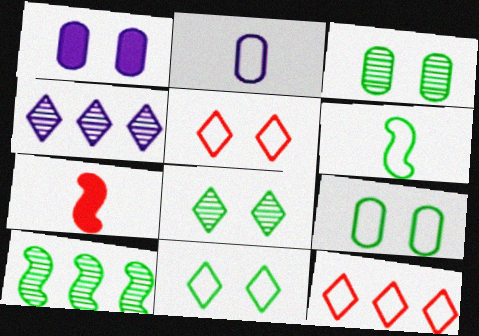[[4, 7, 9]]